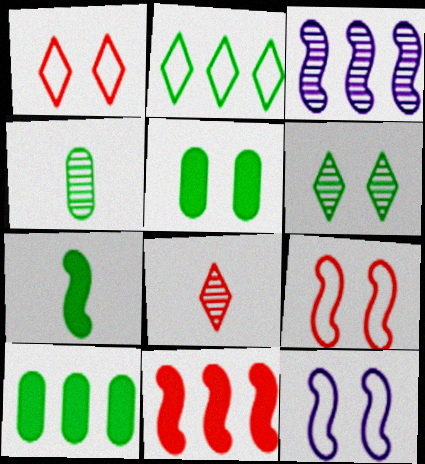[[3, 7, 9], 
[8, 10, 12]]